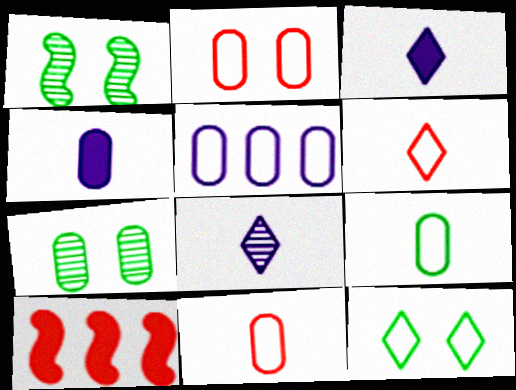[[2, 5, 9]]